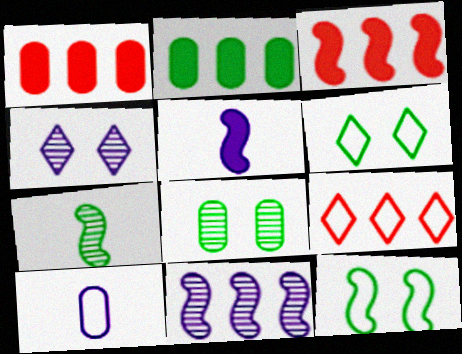[[1, 8, 10], 
[2, 6, 7], 
[2, 9, 11], 
[5, 8, 9], 
[9, 10, 12]]